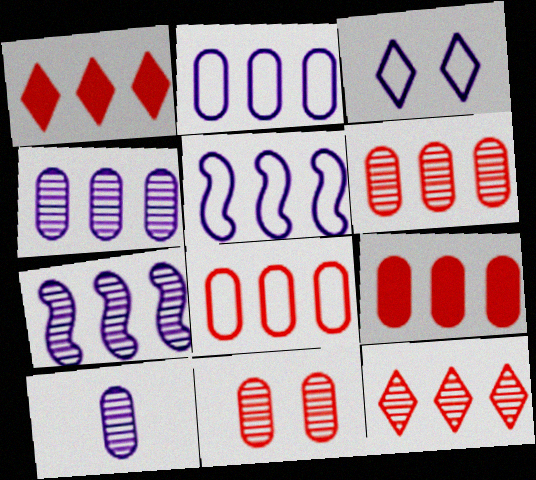[[6, 8, 9]]